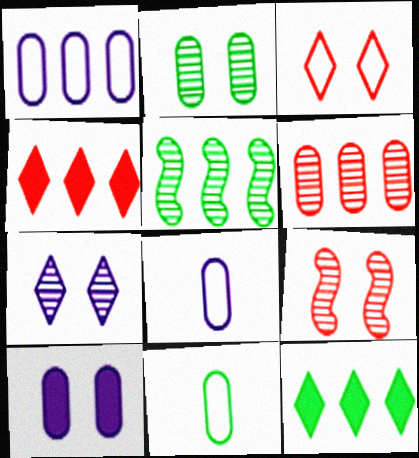[[1, 4, 5], 
[2, 7, 9], 
[6, 10, 11], 
[8, 9, 12]]